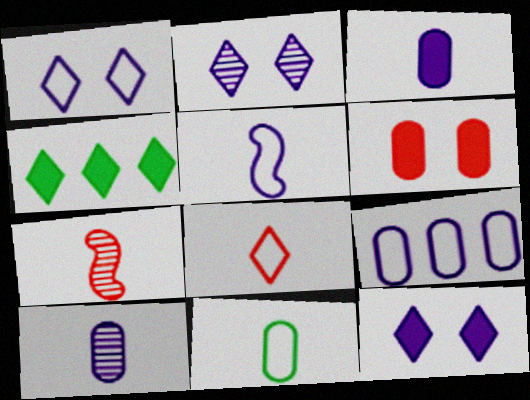[[1, 2, 12], 
[1, 5, 9], 
[2, 4, 8], 
[5, 8, 11]]